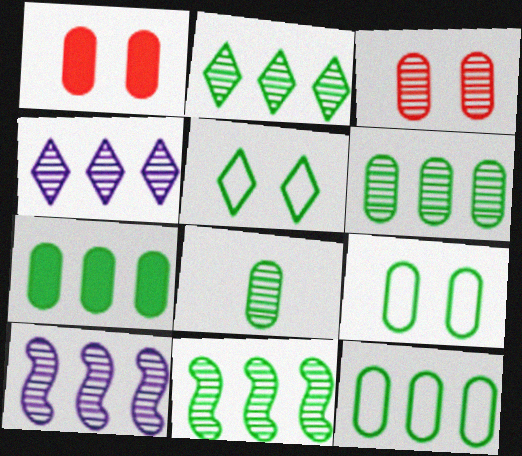[[2, 6, 11], 
[6, 7, 12], 
[7, 8, 9]]